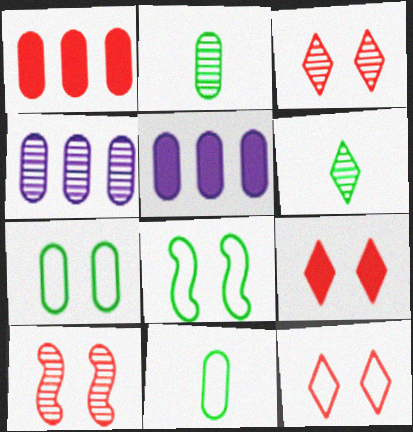[[3, 9, 12], 
[4, 6, 10]]